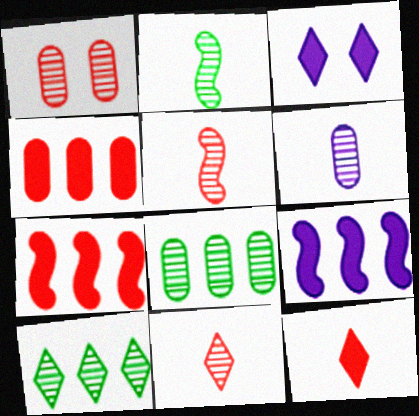[[1, 6, 8], 
[2, 6, 11]]